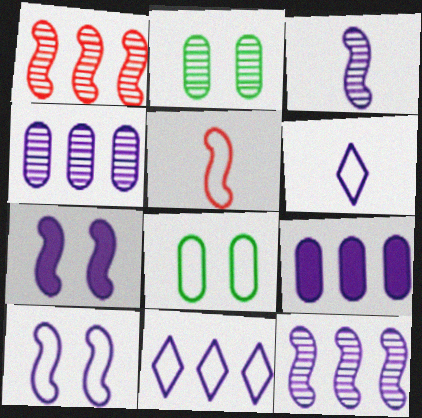[[4, 6, 7], 
[5, 8, 11], 
[9, 11, 12]]